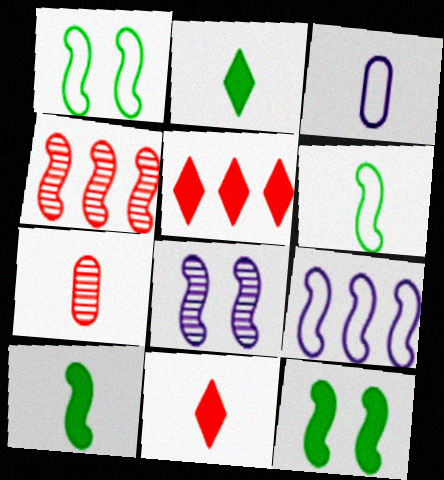[]